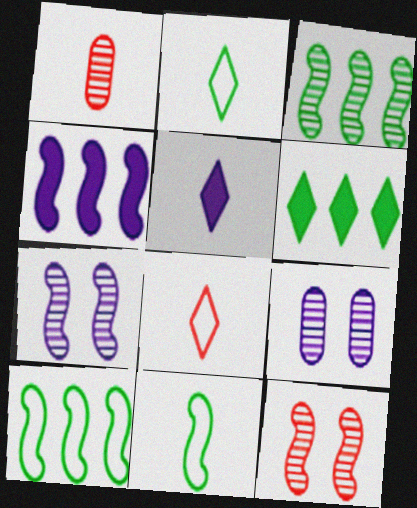[[1, 5, 11], 
[4, 11, 12]]